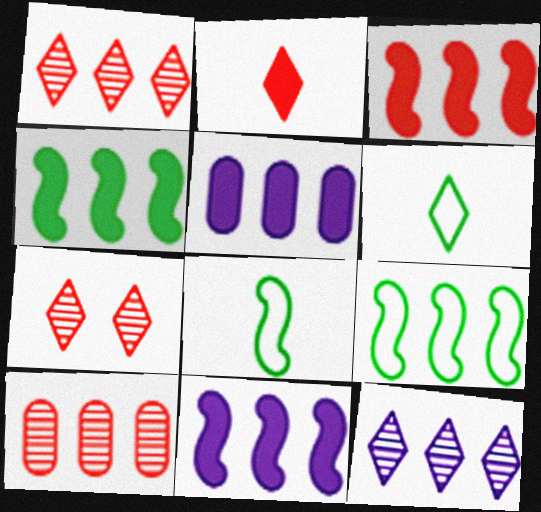[[1, 5, 9], 
[3, 4, 11], 
[5, 7, 8]]